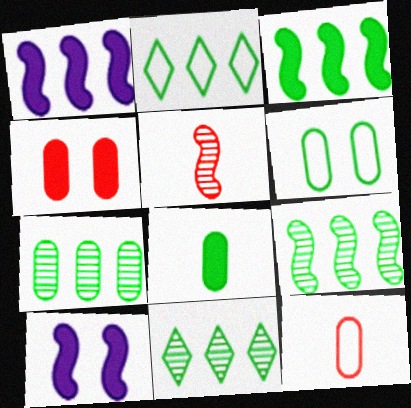[[2, 3, 7], 
[6, 7, 8], 
[7, 9, 11], 
[10, 11, 12]]